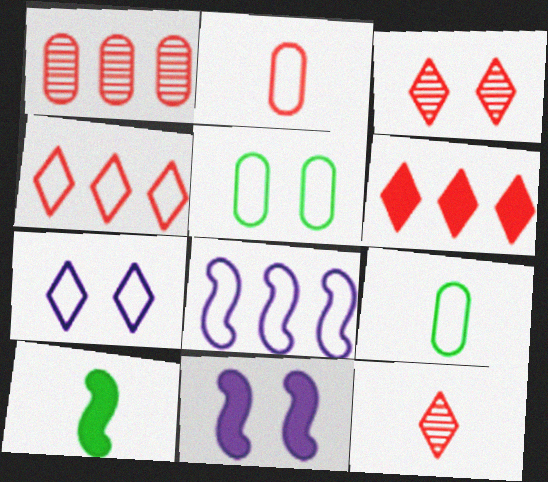[[1, 7, 10], 
[3, 5, 11]]